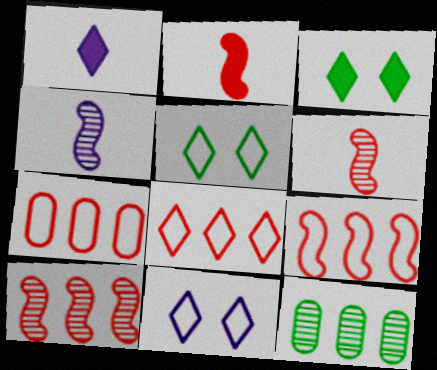[[2, 11, 12], 
[3, 4, 7], 
[7, 8, 9]]